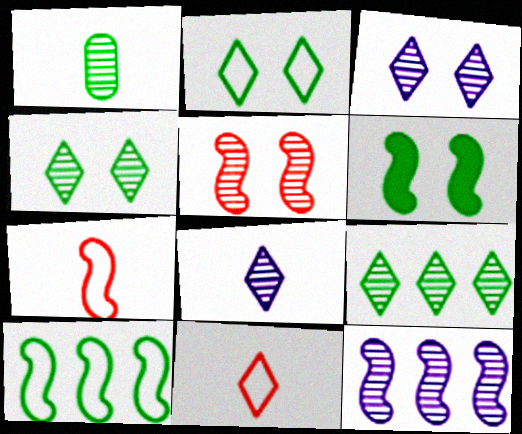[[6, 7, 12]]